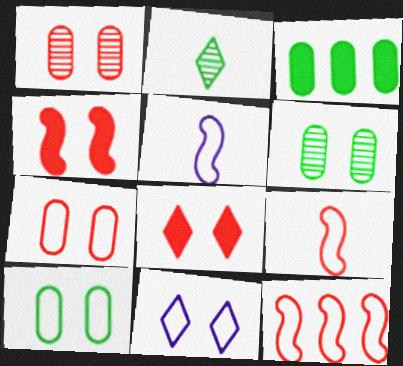[[4, 6, 11]]